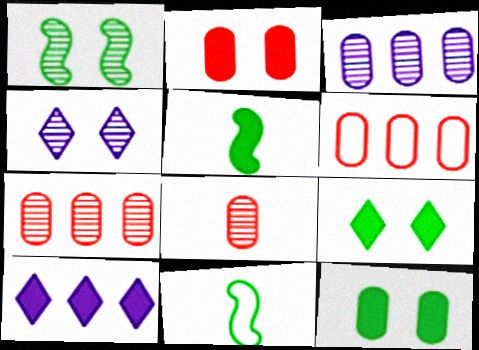[[2, 5, 10], 
[2, 6, 8], 
[4, 5, 6]]